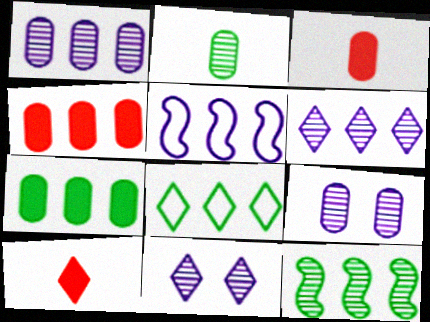[[7, 8, 12], 
[8, 10, 11]]